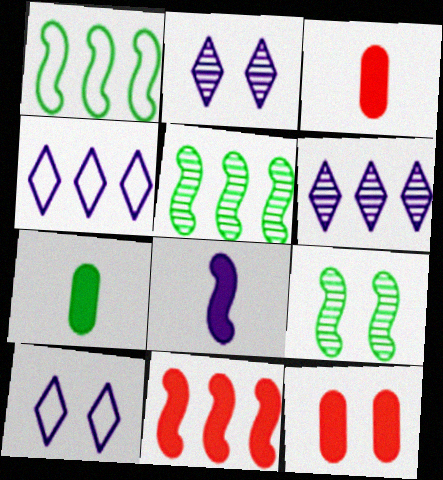[[1, 2, 3], 
[3, 4, 9], 
[3, 5, 10], 
[9, 10, 12]]